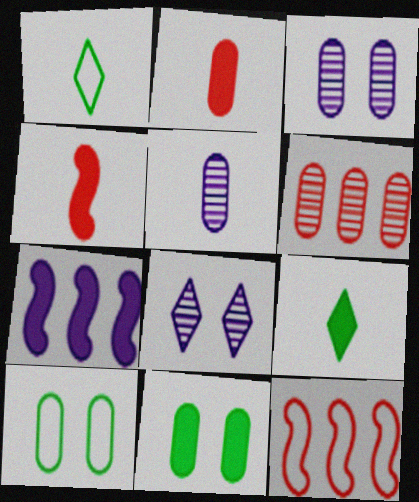[[1, 4, 5], 
[3, 9, 12]]